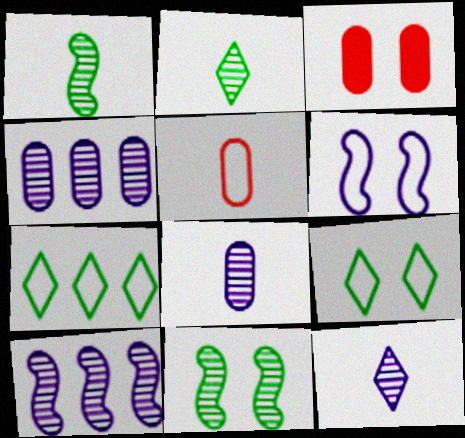[[5, 6, 7]]